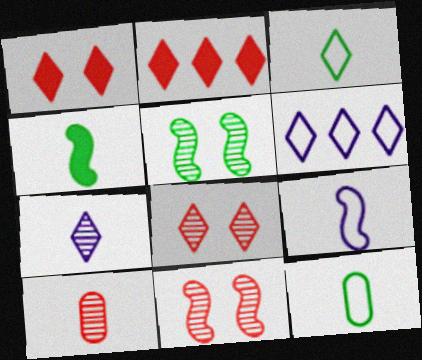[]